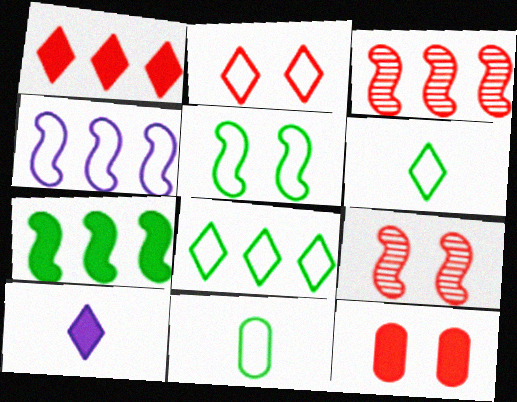[[2, 4, 11], 
[2, 9, 12], 
[3, 4, 7], 
[5, 8, 11], 
[7, 10, 12]]